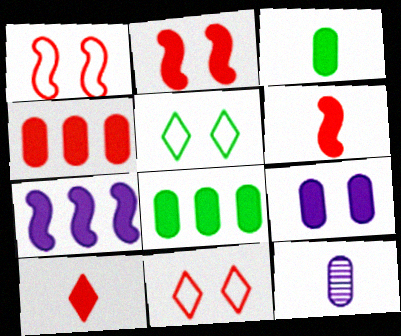[[2, 4, 10], 
[3, 4, 9]]